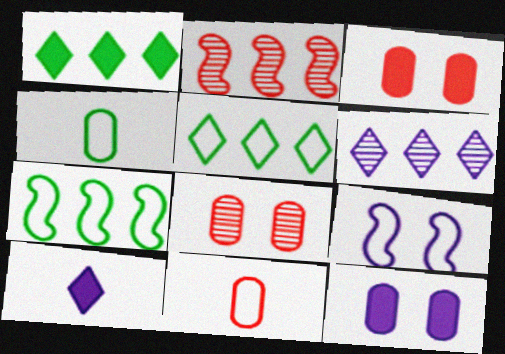[[5, 9, 11], 
[7, 8, 10]]